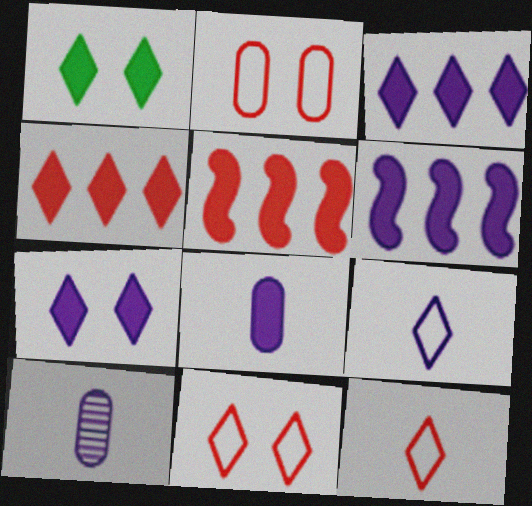[[1, 5, 8], 
[6, 7, 8]]